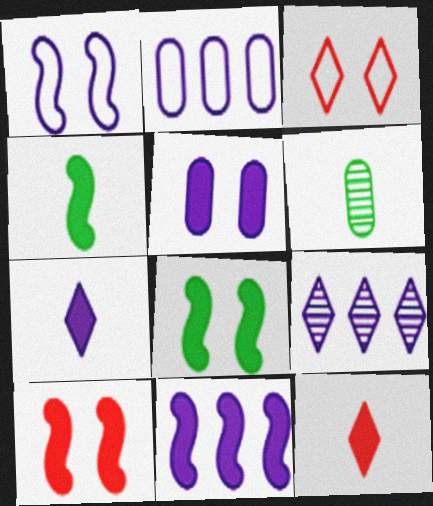[[2, 9, 11], 
[3, 6, 11], 
[4, 10, 11], 
[5, 7, 11]]